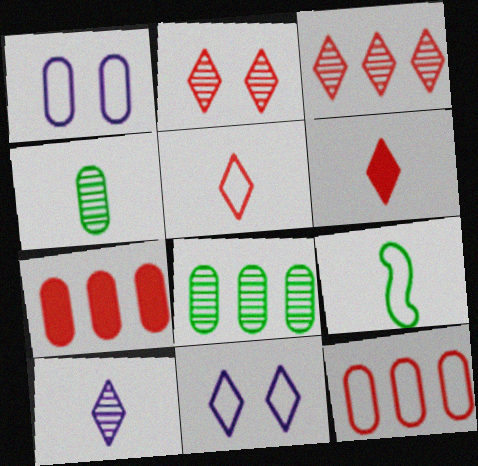[[1, 4, 7], 
[9, 11, 12]]